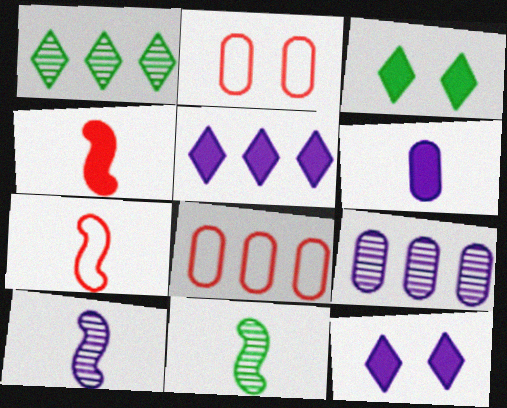[[2, 5, 11], 
[3, 7, 9], 
[3, 8, 10], 
[8, 11, 12]]